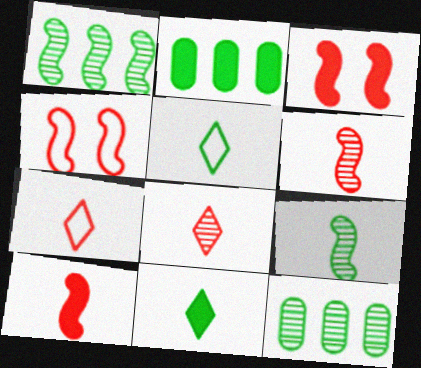[]